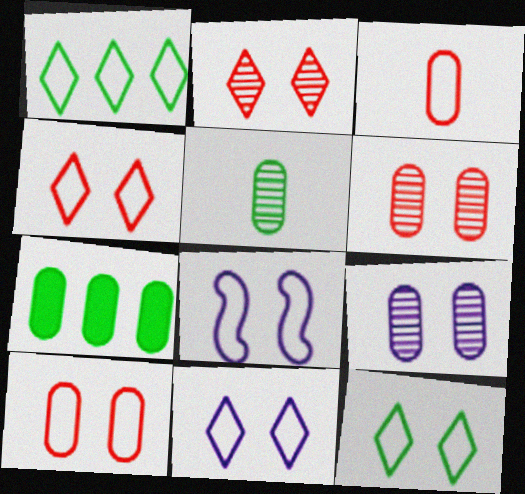[[1, 3, 8], 
[3, 7, 9], 
[4, 11, 12], 
[8, 10, 12]]